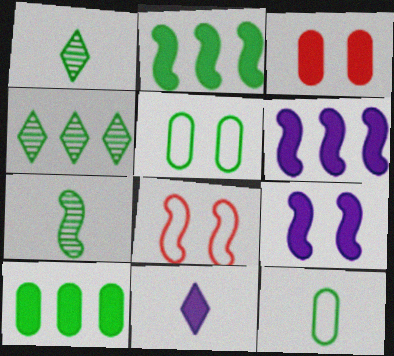[[1, 2, 5], 
[2, 3, 11], 
[6, 7, 8]]